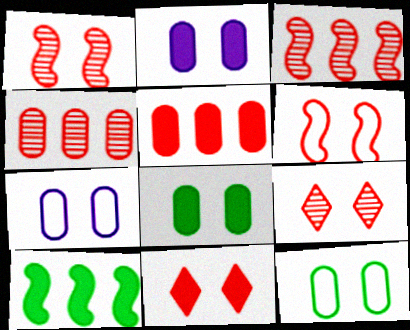[]